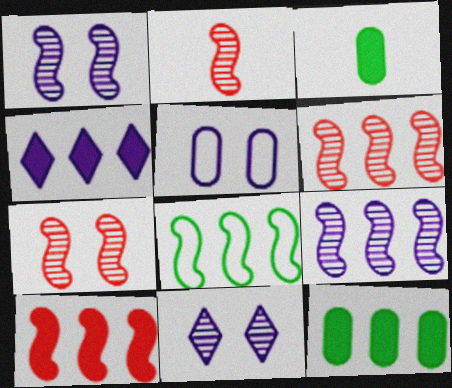[[2, 6, 7], 
[4, 10, 12], 
[8, 9, 10]]